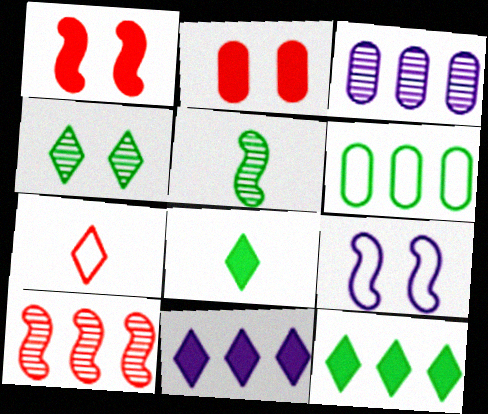[[2, 4, 9], 
[2, 7, 10], 
[4, 7, 11], 
[6, 7, 9], 
[6, 10, 11]]